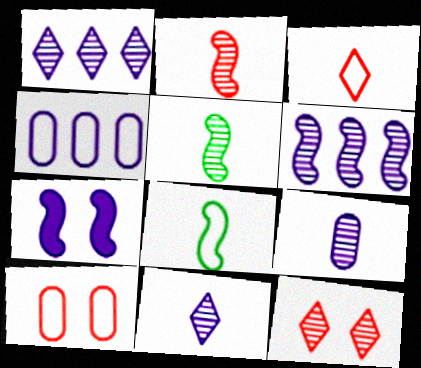[[4, 7, 11]]